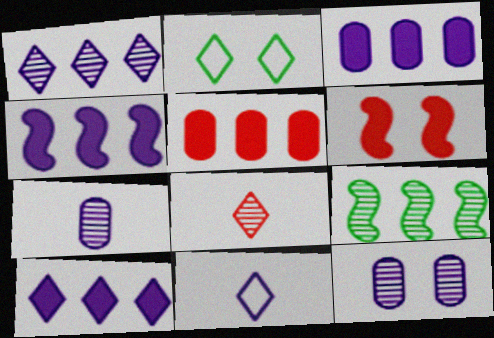[[2, 6, 12], 
[2, 8, 10], 
[3, 4, 10], 
[4, 11, 12], 
[8, 9, 12]]